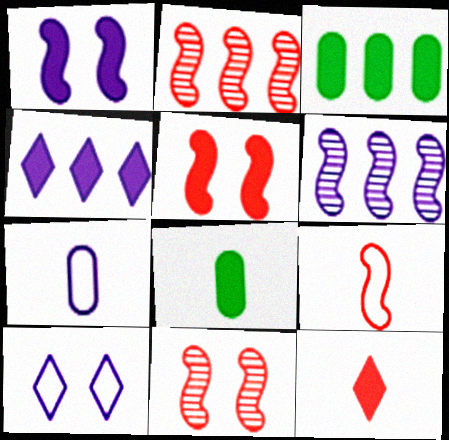[[1, 3, 12], 
[2, 5, 9], 
[2, 8, 10], 
[4, 5, 8]]